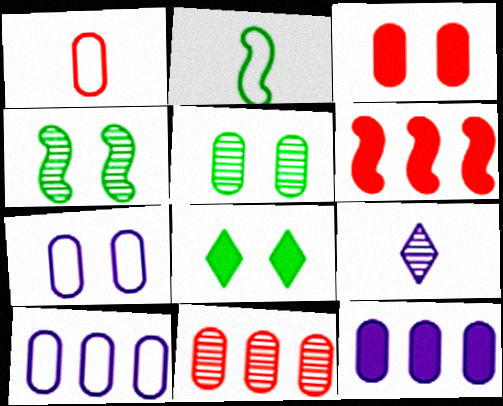[[1, 3, 11], 
[1, 5, 12], 
[3, 5, 7], 
[4, 9, 11]]